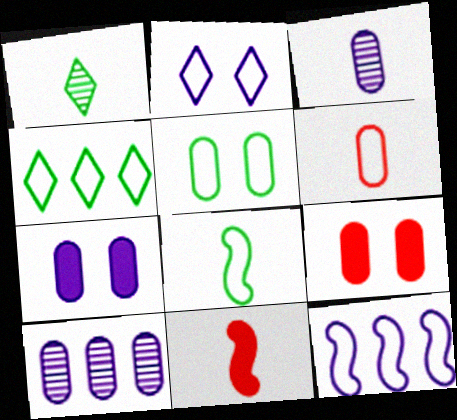[[1, 9, 12], 
[4, 5, 8]]